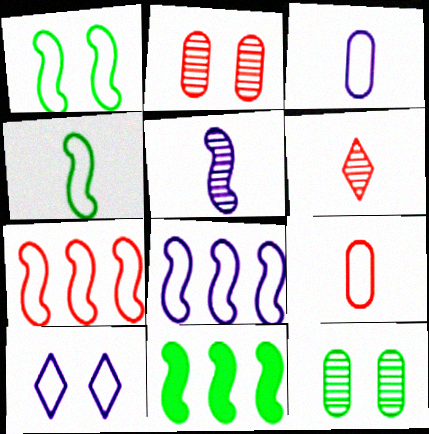[[3, 8, 10]]